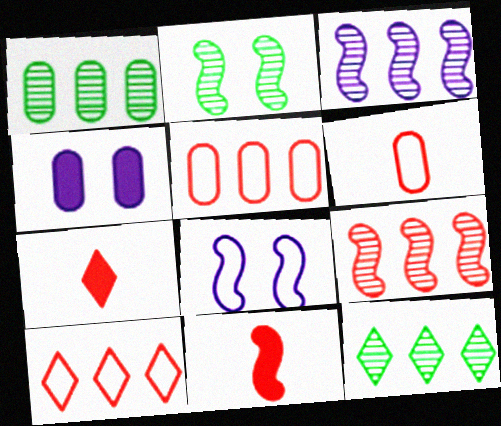[[1, 4, 6], 
[1, 7, 8]]